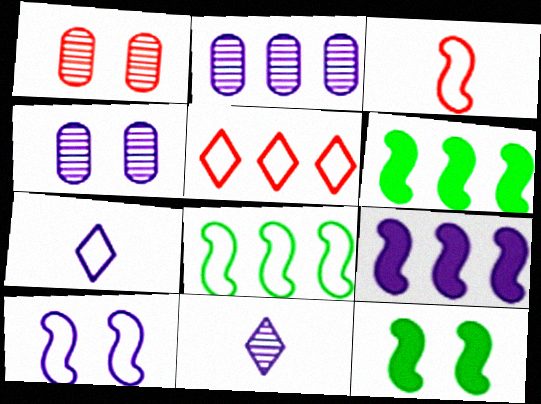[[1, 6, 7], 
[2, 5, 6], 
[3, 8, 10], 
[4, 7, 9]]